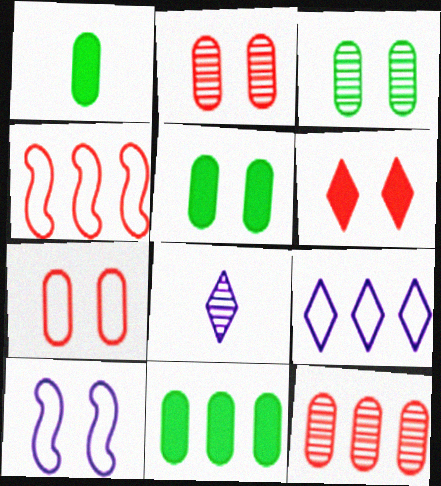[[1, 5, 11], 
[3, 6, 10], 
[4, 5, 8]]